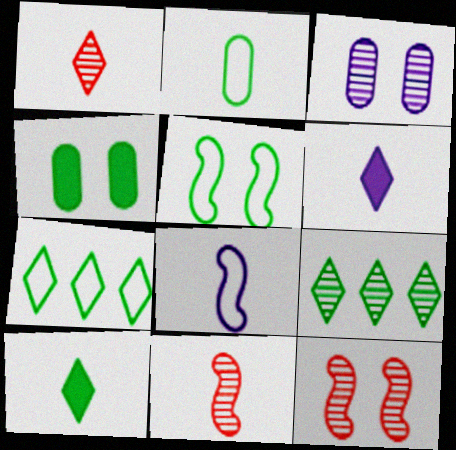[[2, 5, 7], 
[2, 6, 11], 
[3, 9, 11]]